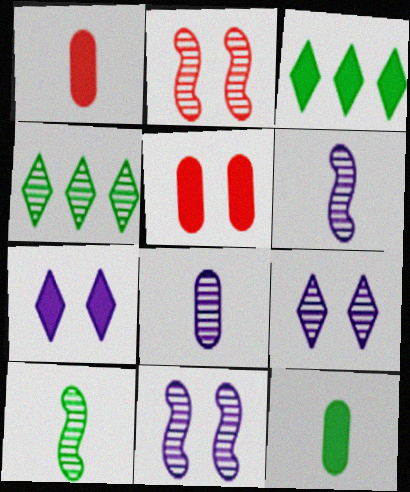[[2, 4, 8]]